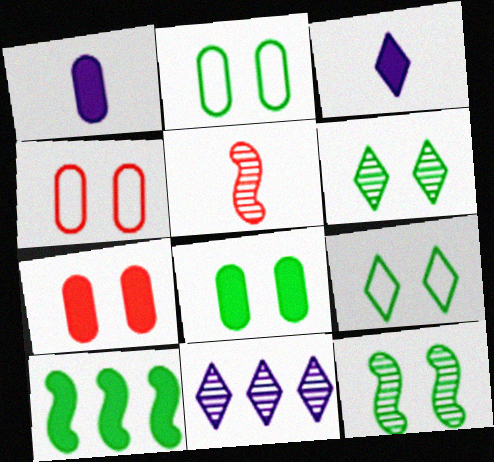[[3, 7, 10], 
[8, 9, 12]]